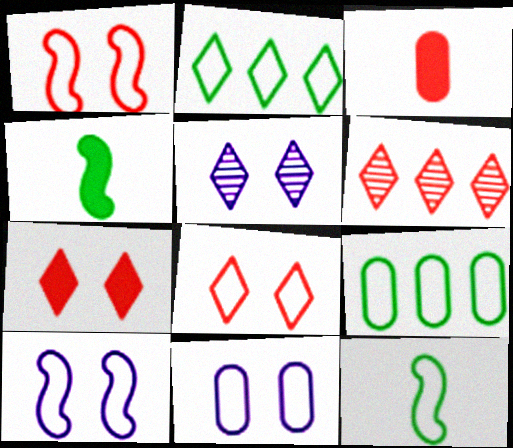[[1, 3, 6], 
[4, 6, 11]]